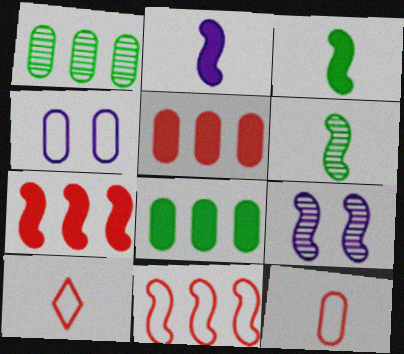[[3, 9, 11], 
[8, 9, 10]]